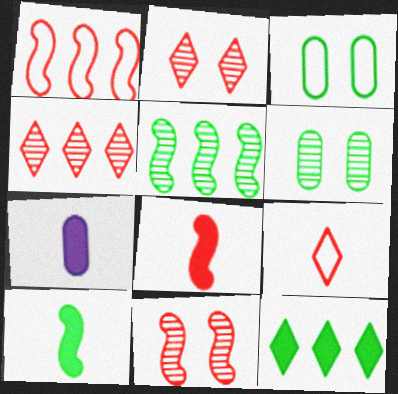[[1, 8, 11]]